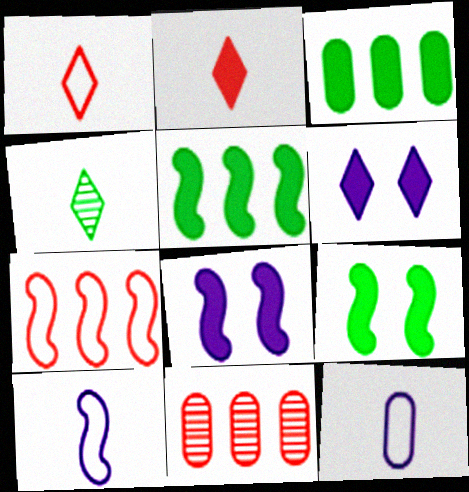[[2, 3, 8]]